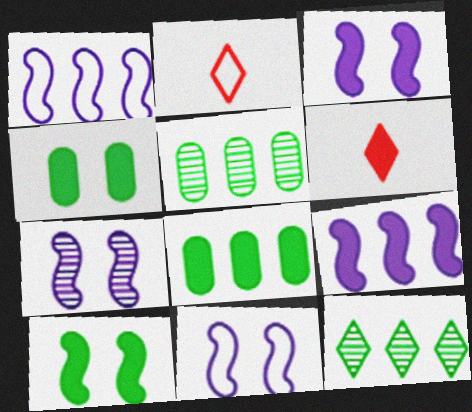[[2, 3, 5], 
[2, 7, 8], 
[3, 6, 8], 
[3, 7, 11], 
[4, 6, 9], 
[5, 6, 11]]